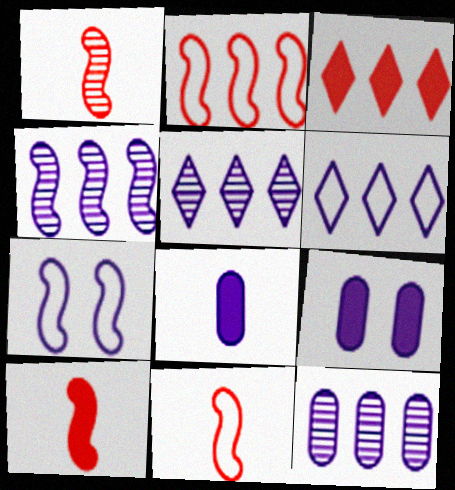[[1, 10, 11], 
[4, 5, 12], 
[5, 7, 8]]